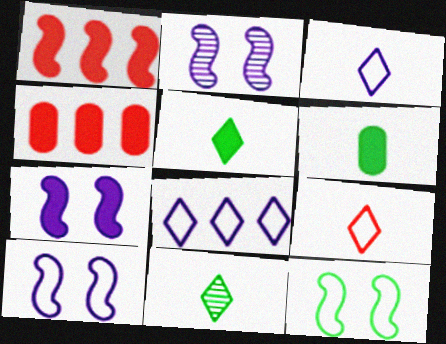[[2, 7, 10], 
[4, 5, 7], 
[4, 10, 11]]